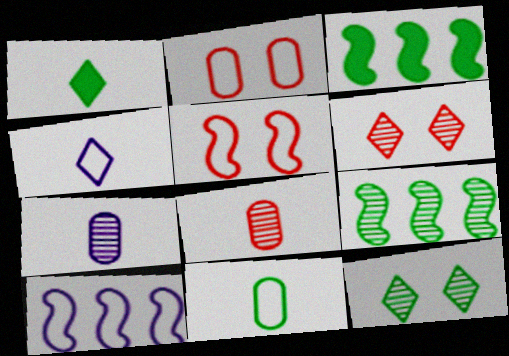[[3, 11, 12], 
[6, 7, 9]]